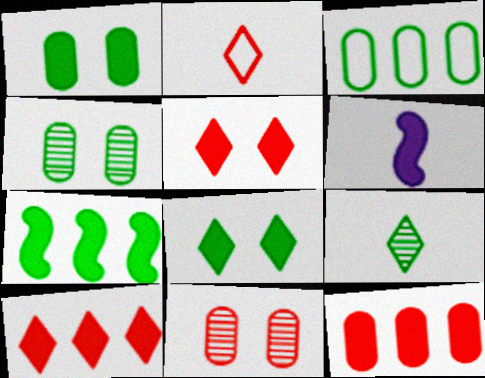[[1, 6, 10], 
[6, 8, 12]]